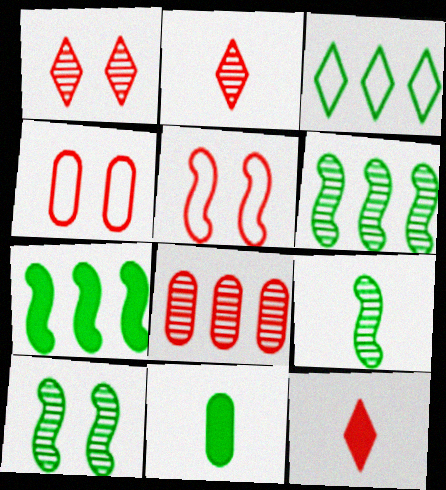[[3, 10, 11], 
[5, 8, 12], 
[6, 9, 10]]